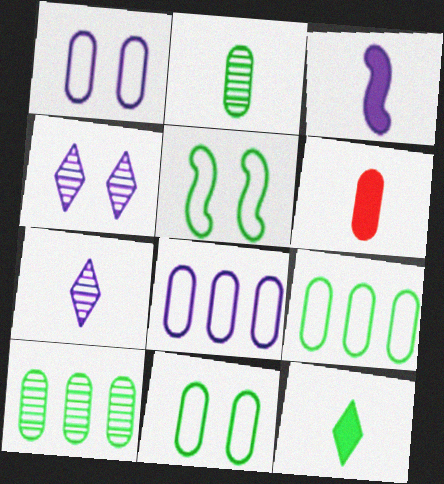[[1, 6, 10], 
[3, 4, 8], 
[3, 6, 12], 
[5, 10, 12]]